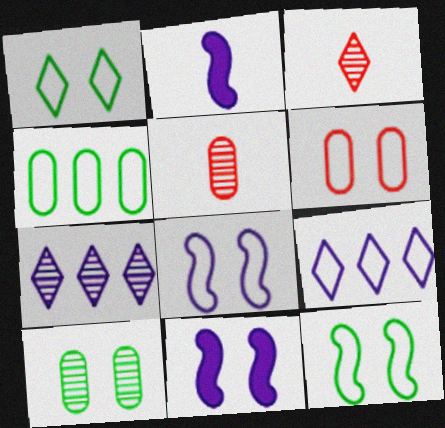[[1, 6, 8], 
[3, 4, 11]]